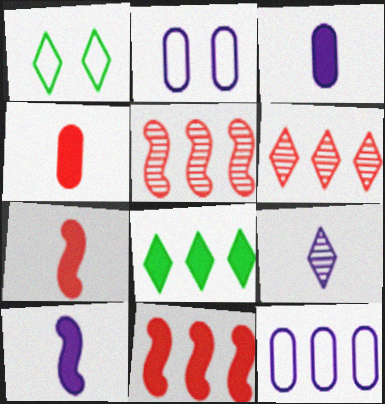[[1, 3, 5], 
[5, 8, 12]]